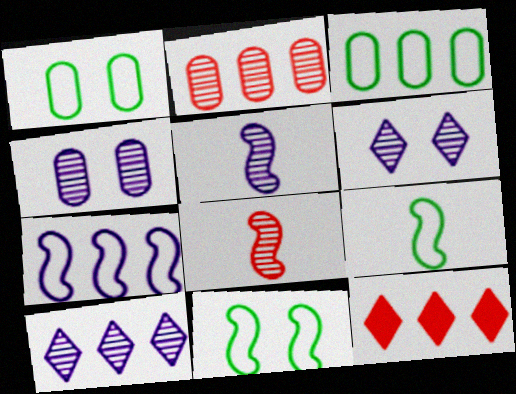[[1, 5, 12], 
[4, 5, 10], 
[4, 9, 12]]